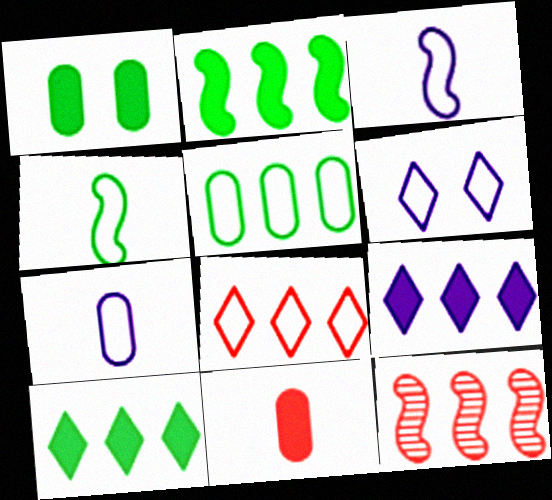[[5, 9, 12]]